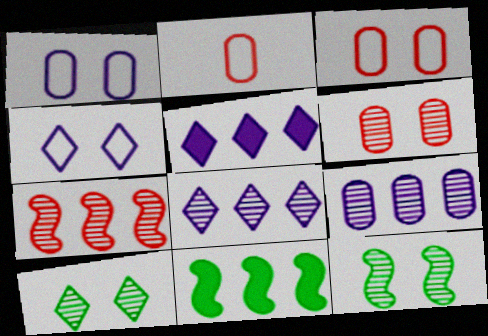[[2, 5, 12]]